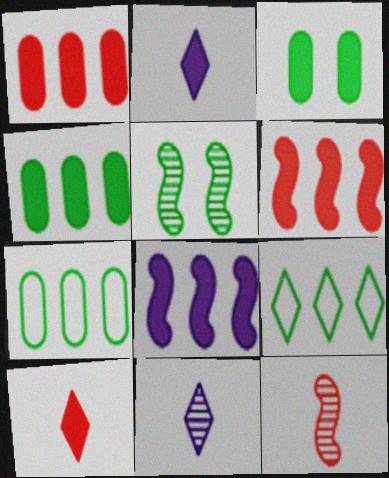[[2, 3, 6], 
[3, 8, 10]]